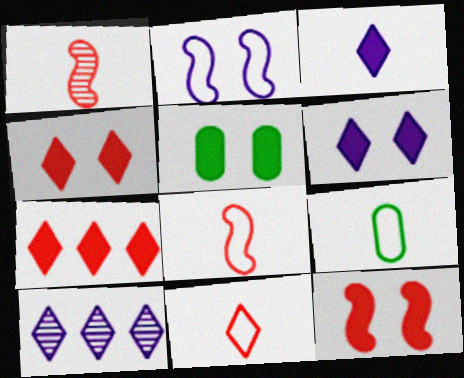[[1, 3, 9], 
[5, 6, 12], 
[5, 8, 10], 
[9, 10, 12]]